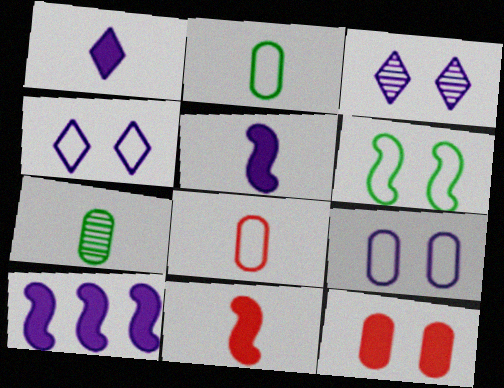[[3, 6, 12]]